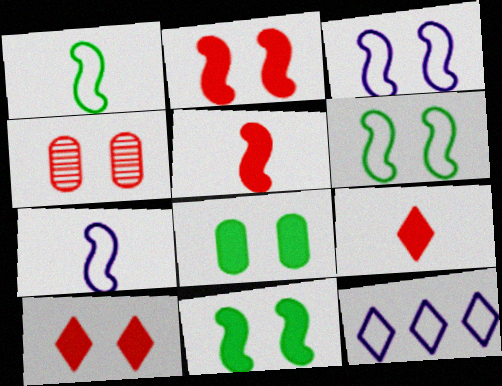[]